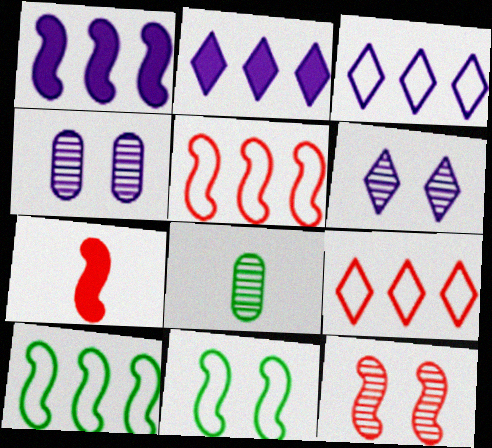[[5, 7, 12]]